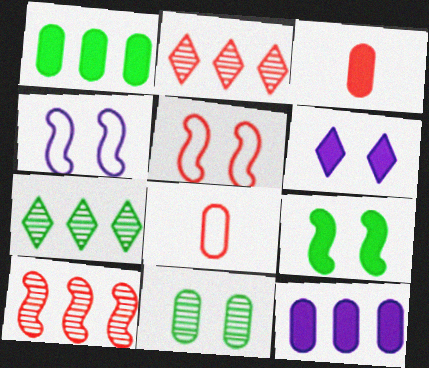[[2, 3, 5], 
[3, 4, 7], 
[5, 6, 11], 
[8, 11, 12]]